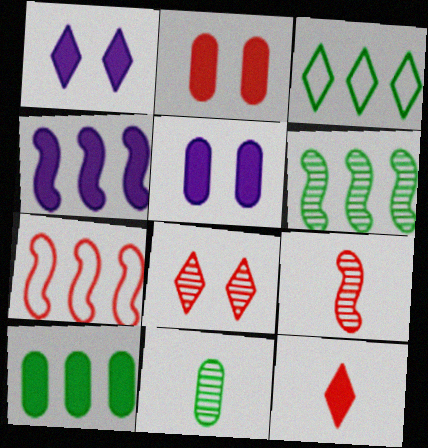[[1, 7, 11], 
[3, 5, 9], 
[3, 6, 10], 
[4, 6, 7]]